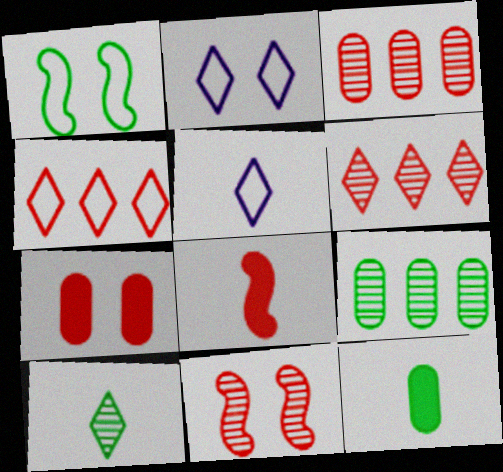[[2, 8, 9]]